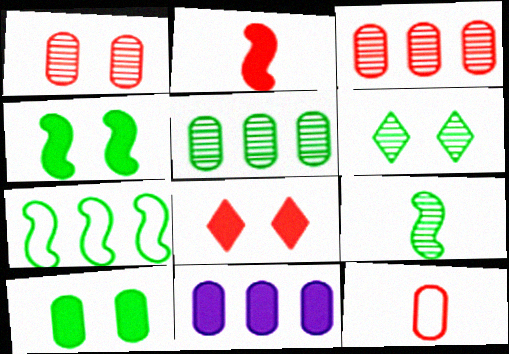[[4, 7, 9], 
[5, 6, 9]]